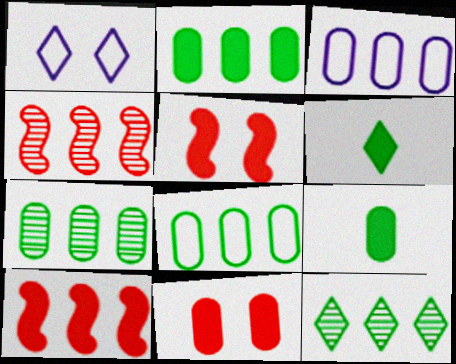[[1, 4, 9], 
[2, 7, 8], 
[3, 10, 12]]